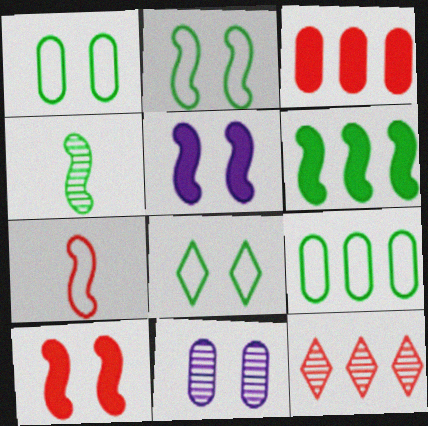[[1, 2, 8], 
[2, 4, 6], 
[4, 11, 12], 
[8, 10, 11]]